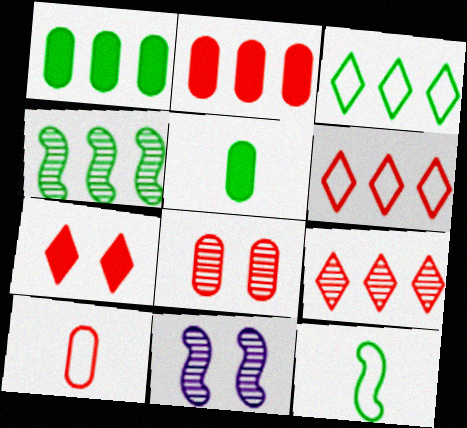[[1, 3, 4], 
[2, 8, 10], 
[5, 6, 11]]